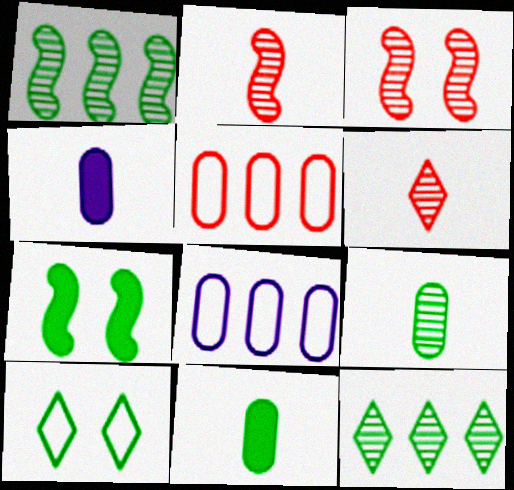[[1, 10, 11], 
[6, 7, 8]]